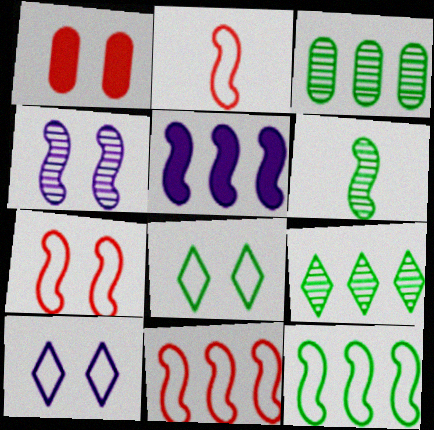[[1, 4, 8], 
[2, 7, 11], 
[5, 6, 7]]